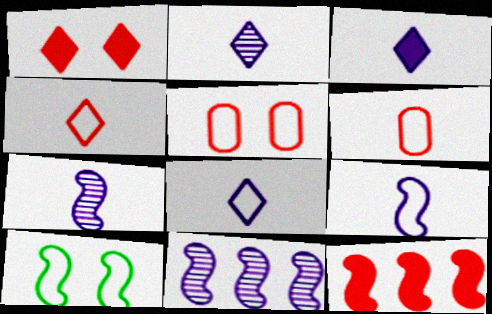[[2, 3, 8], 
[7, 10, 12]]